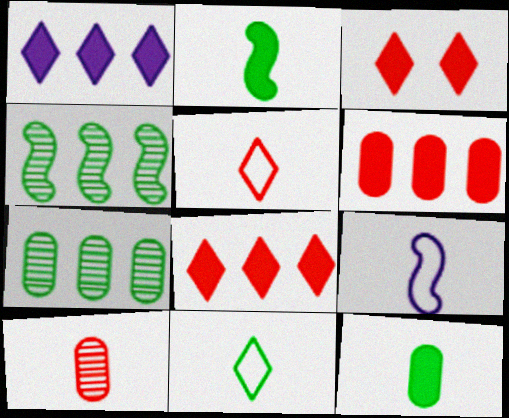[[3, 7, 9]]